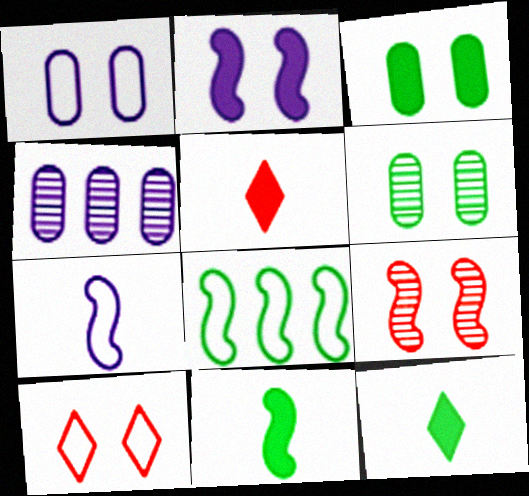[[2, 6, 10], 
[4, 10, 11], 
[6, 8, 12]]